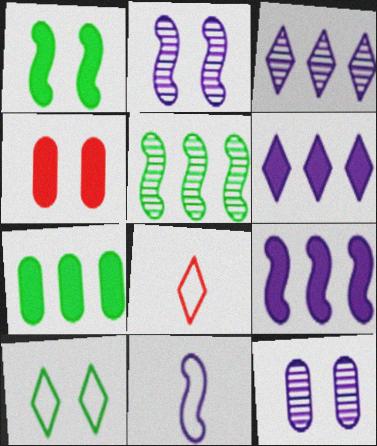[[2, 4, 10], 
[2, 7, 8], 
[2, 9, 11], 
[6, 11, 12]]